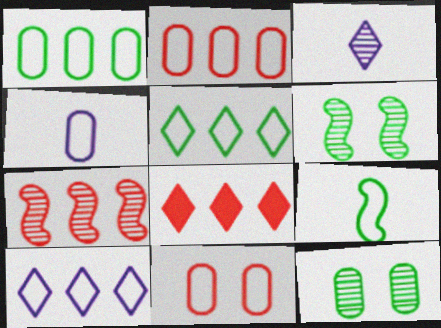[[1, 4, 11], 
[2, 7, 8], 
[3, 7, 12], 
[4, 6, 8], 
[9, 10, 11]]